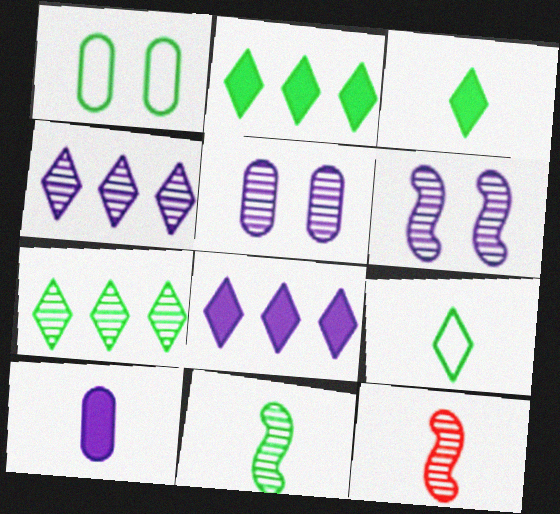[[1, 2, 11], 
[1, 8, 12], 
[5, 7, 12], 
[9, 10, 12]]